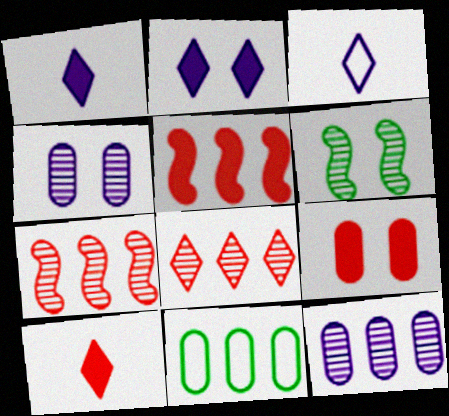[[5, 9, 10]]